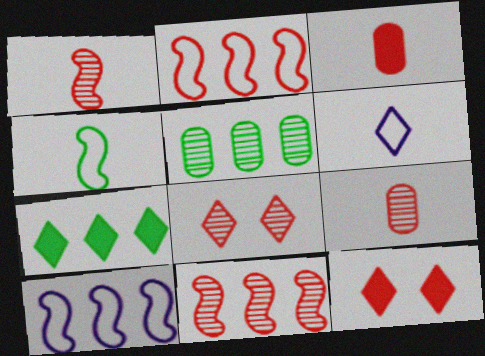[[2, 3, 8], 
[2, 9, 12], 
[6, 7, 8], 
[8, 9, 11]]